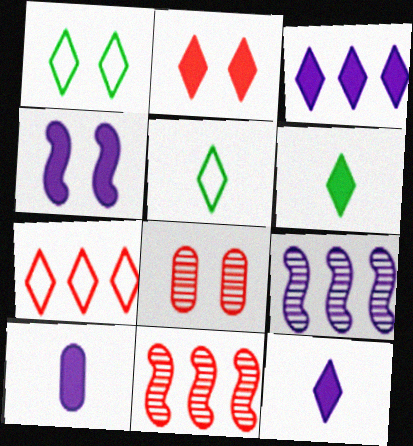[[1, 4, 8], 
[1, 10, 11], 
[2, 3, 6], 
[3, 4, 10]]